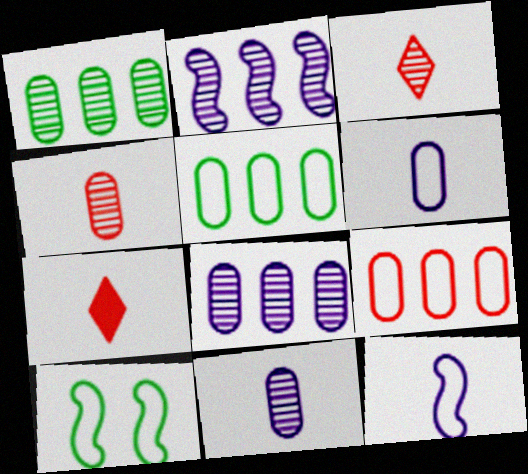[[7, 8, 10]]